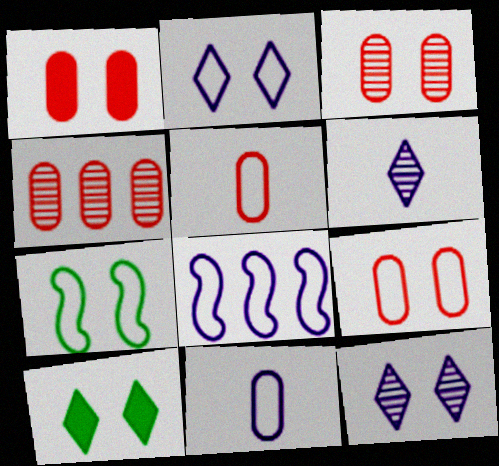[[1, 3, 9], 
[1, 4, 5], 
[1, 7, 12], 
[2, 7, 9], 
[2, 8, 11]]